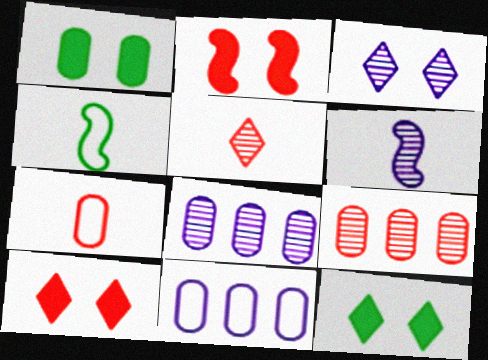[[1, 7, 8], 
[3, 6, 8], 
[4, 8, 10]]